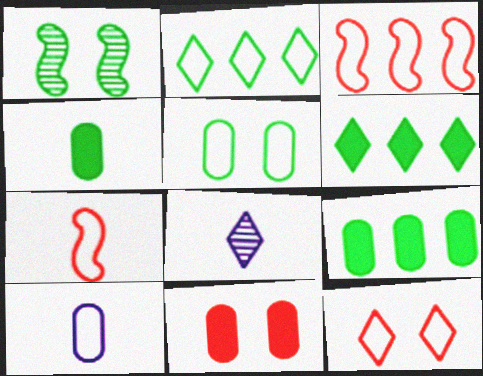[[1, 2, 4], 
[4, 7, 8], 
[6, 8, 12]]